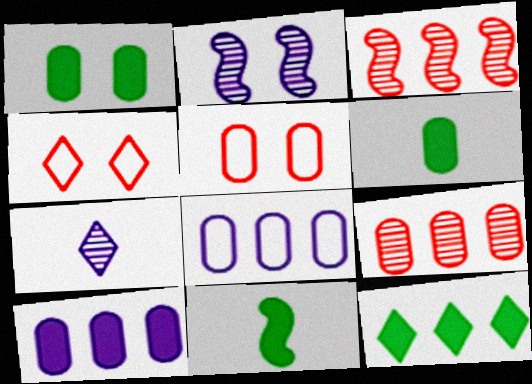[[1, 2, 4], 
[1, 11, 12], 
[3, 8, 12], 
[4, 7, 12]]